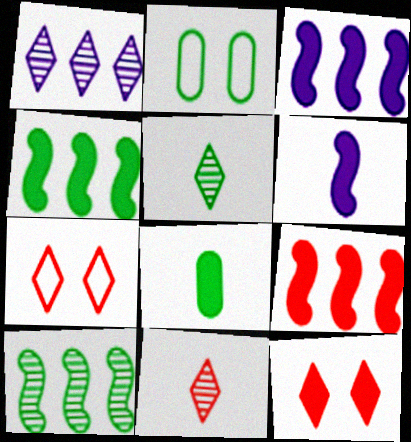[[2, 3, 11], 
[2, 4, 5], 
[3, 4, 9], 
[3, 8, 12]]